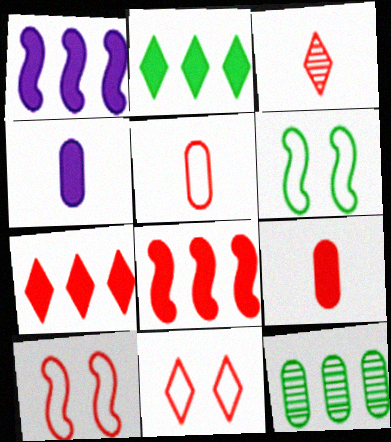[[3, 7, 11]]